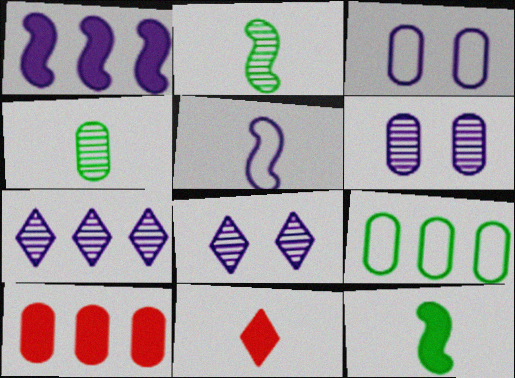[[3, 4, 10], 
[4, 5, 11]]